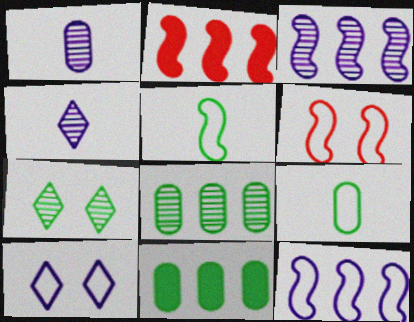[[4, 6, 11], 
[5, 6, 12], 
[5, 7, 11]]